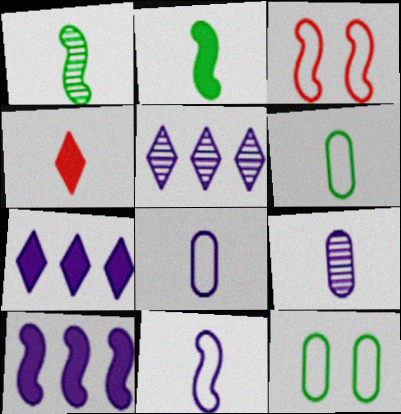[[1, 3, 10], 
[1, 4, 8]]